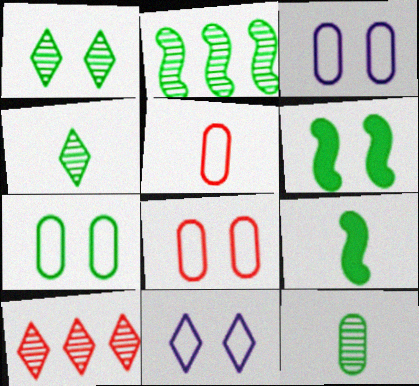[[1, 2, 12], 
[1, 6, 7], 
[3, 7, 8], 
[3, 9, 10]]